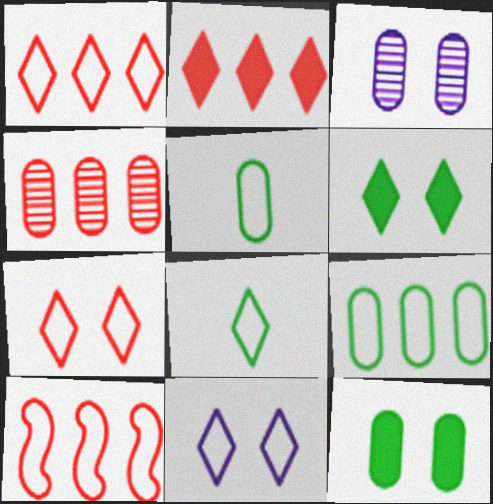[[1, 8, 11], 
[2, 4, 10], 
[5, 10, 11]]